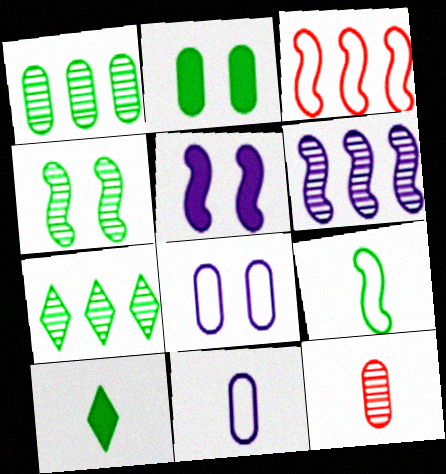[[2, 7, 9]]